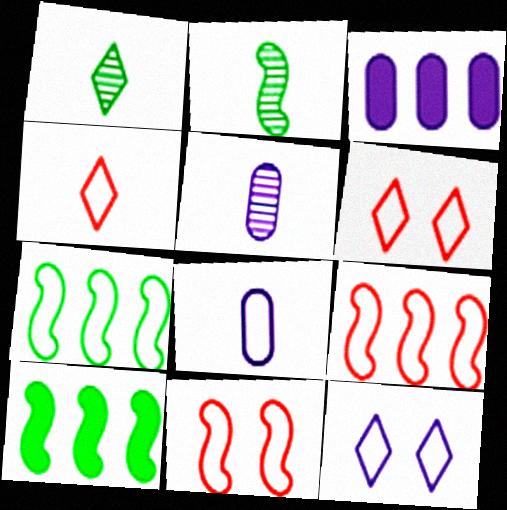[[1, 3, 11], 
[2, 3, 6], 
[5, 6, 10], 
[6, 7, 8]]